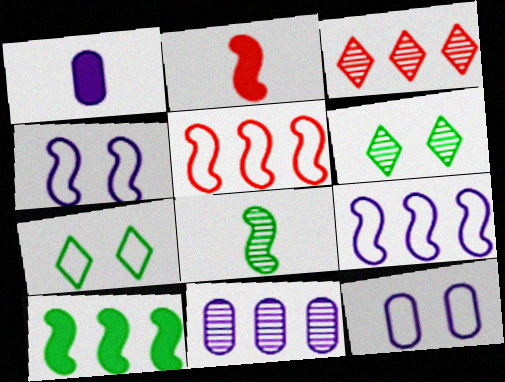[[1, 5, 6], 
[1, 11, 12], 
[2, 7, 11]]